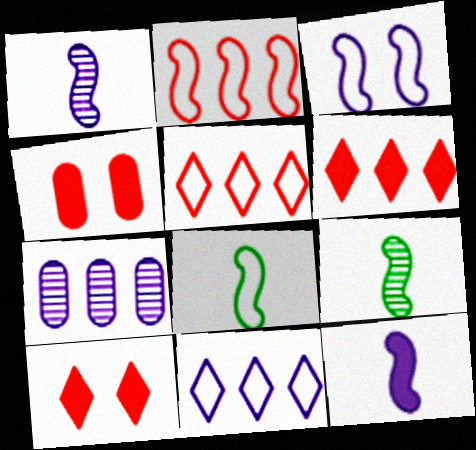[[2, 3, 8], 
[4, 9, 11], 
[7, 8, 10]]